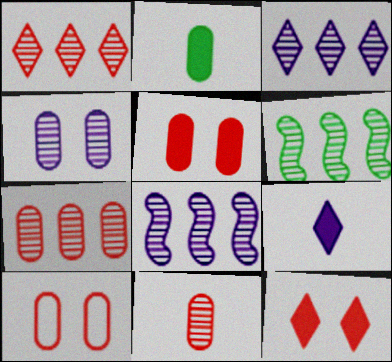[[3, 6, 7], 
[6, 9, 10]]